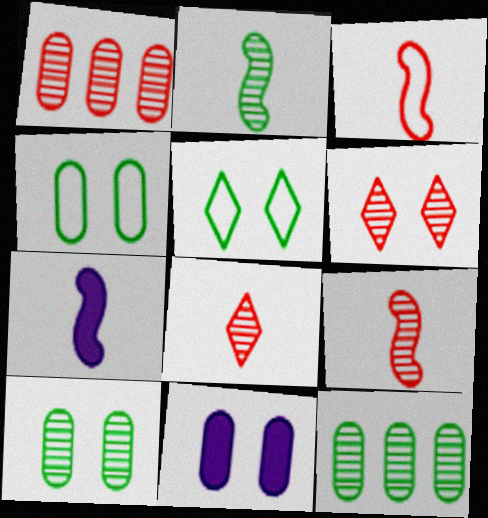[[1, 5, 7], 
[1, 6, 9], 
[2, 3, 7]]